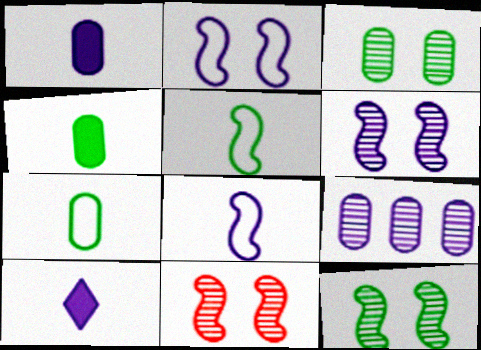[[2, 9, 10], 
[6, 11, 12]]